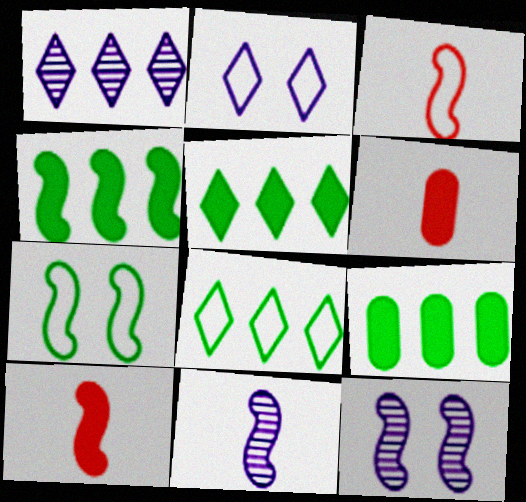[[1, 6, 7], 
[3, 4, 12], 
[4, 5, 9], 
[6, 8, 12]]